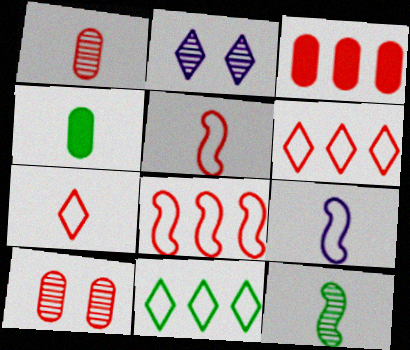[[2, 4, 8]]